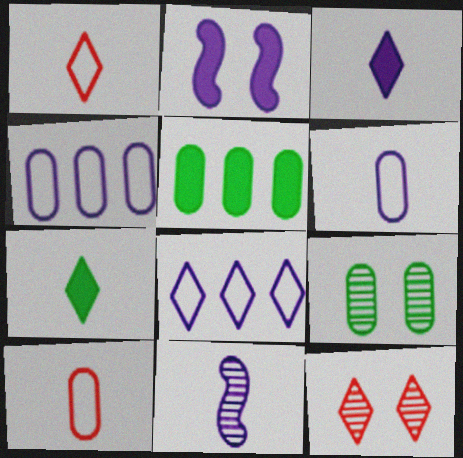[[3, 6, 11], 
[7, 8, 12], 
[7, 10, 11]]